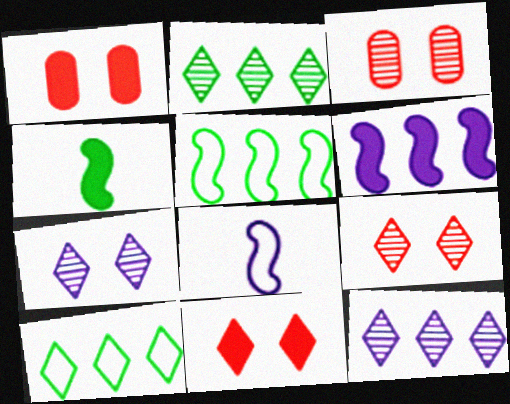[[1, 2, 8]]